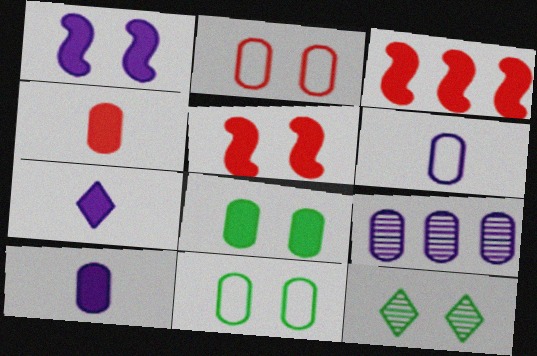[[1, 2, 12], 
[3, 6, 12], 
[3, 7, 8], 
[4, 9, 11]]